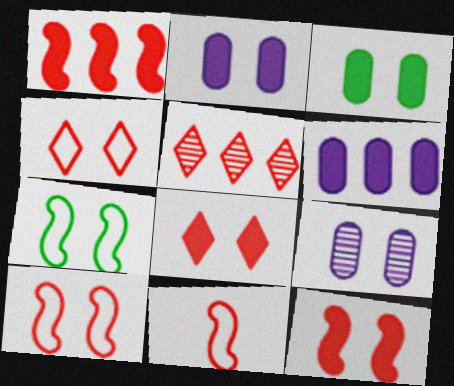[[7, 8, 9]]